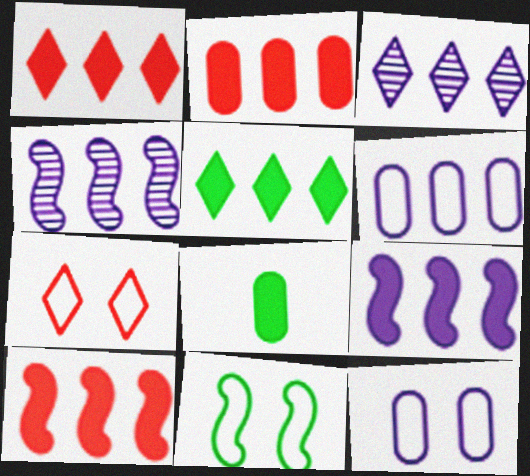[[1, 2, 10], 
[2, 5, 9], 
[3, 6, 9], 
[4, 7, 8], 
[7, 11, 12]]